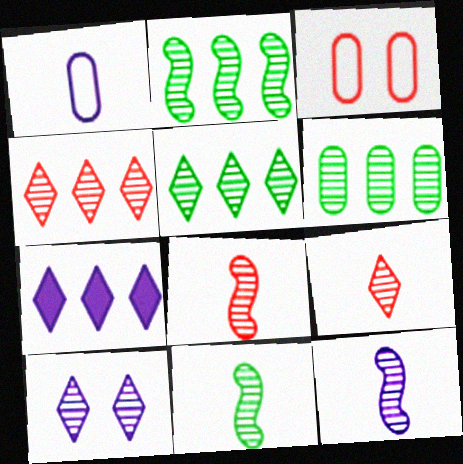[[2, 5, 6], 
[3, 7, 11], 
[5, 9, 10], 
[6, 8, 10], 
[8, 11, 12]]